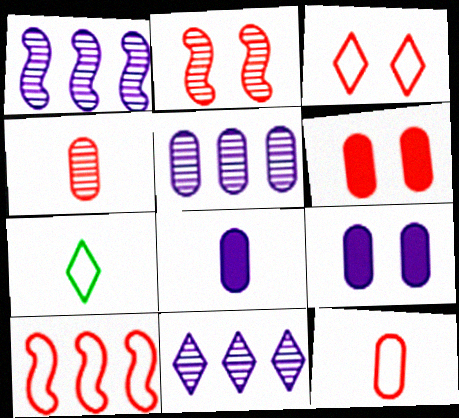[[1, 5, 11], 
[1, 6, 7], 
[2, 3, 6], 
[3, 10, 12]]